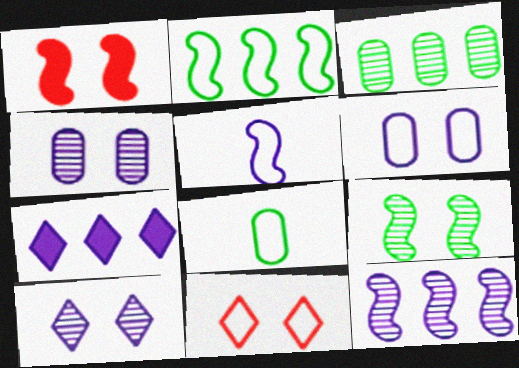[[4, 5, 7]]